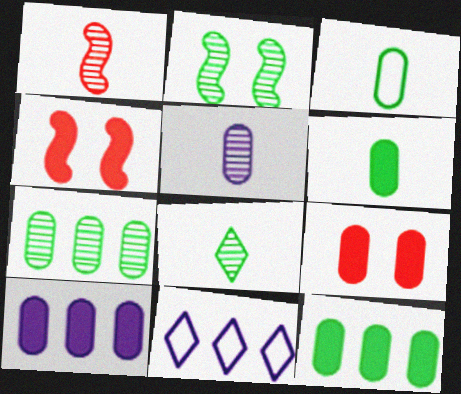[[1, 5, 8], 
[2, 7, 8], 
[6, 9, 10]]